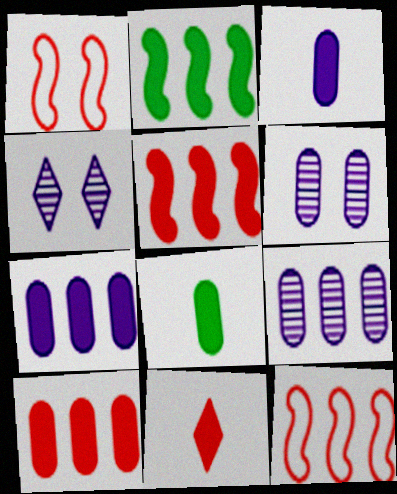[[4, 8, 12]]